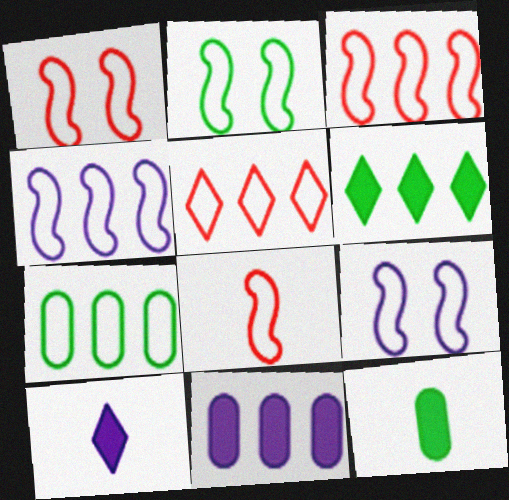[[1, 2, 9], 
[1, 3, 8], 
[2, 4, 8], 
[4, 5, 7]]